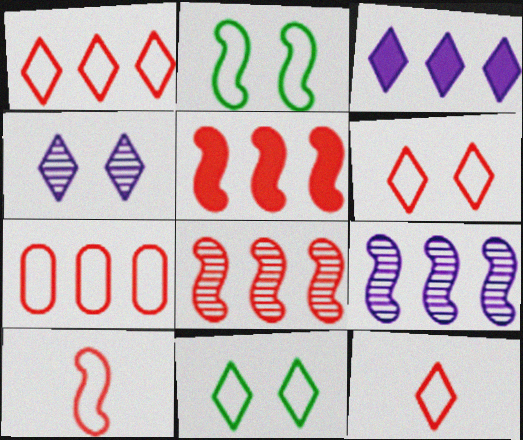[[1, 6, 12], 
[6, 7, 10]]